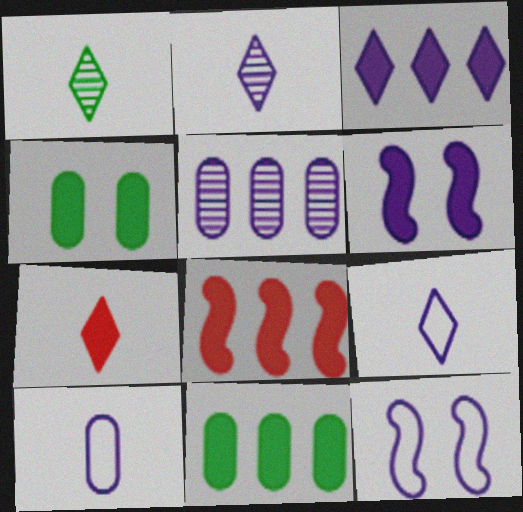[[1, 7, 9], 
[3, 8, 11], 
[5, 6, 9], 
[6, 7, 11]]